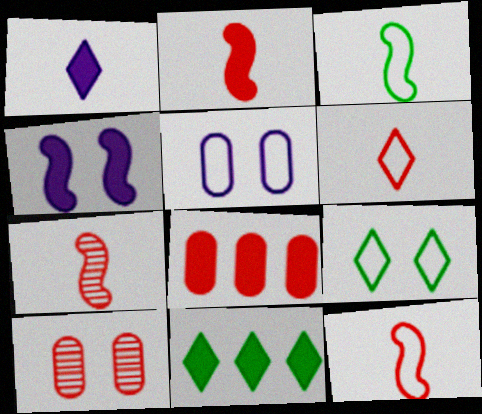[[2, 7, 12], 
[4, 9, 10], 
[5, 7, 11]]